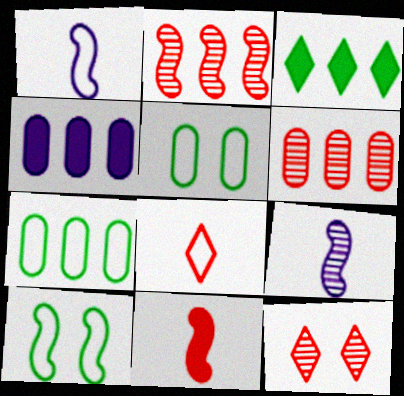[[4, 6, 7]]